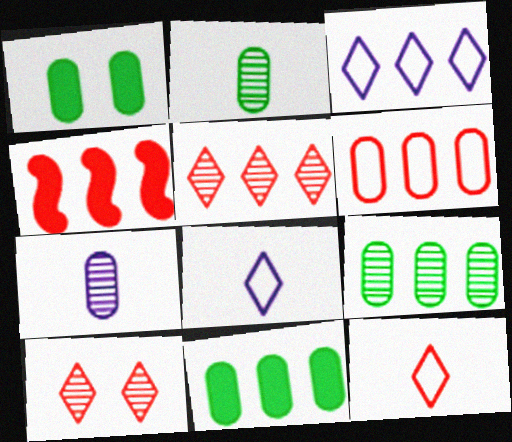[[1, 6, 7], 
[3, 4, 9], 
[4, 5, 6]]